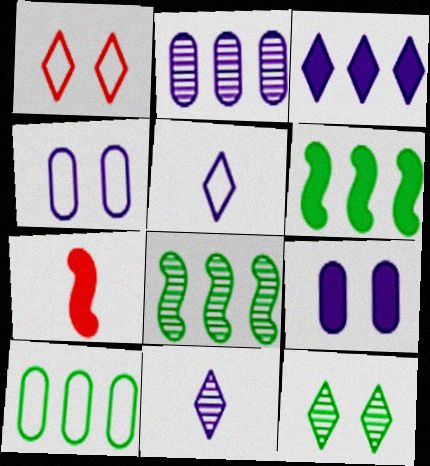[]